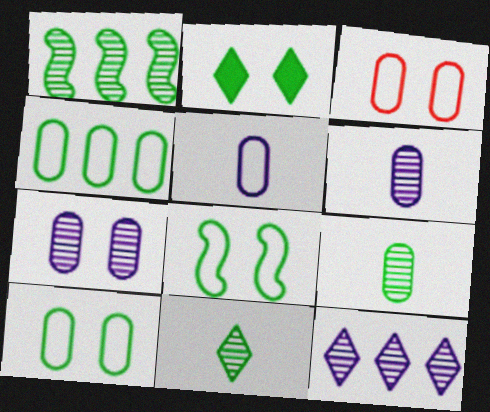[[3, 4, 5]]